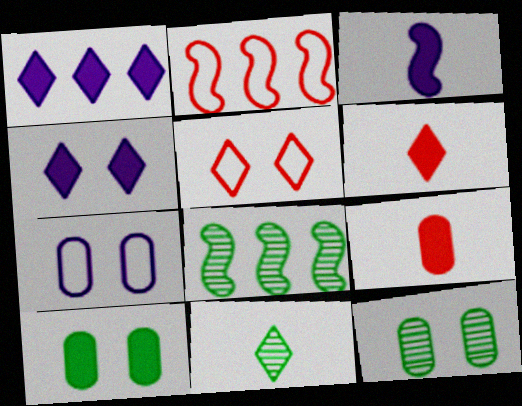[[1, 5, 11], 
[6, 7, 8], 
[8, 11, 12]]